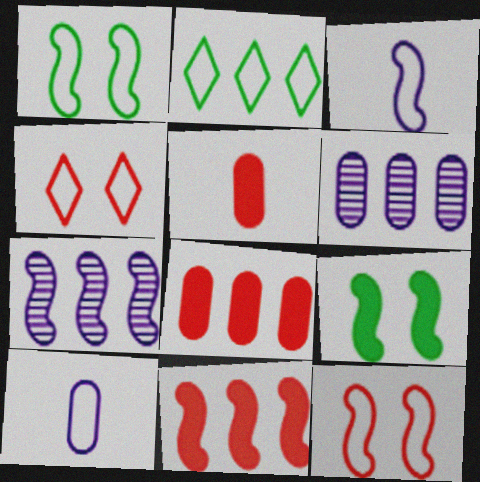[[2, 6, 11], 
[2, 7, 8], 
[2, 10, 12]]